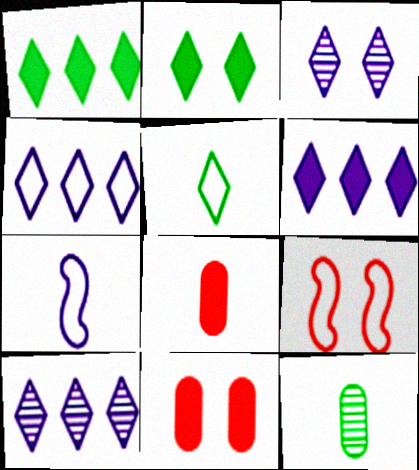[[4, 6, 10], 
[6, 9, 12]]